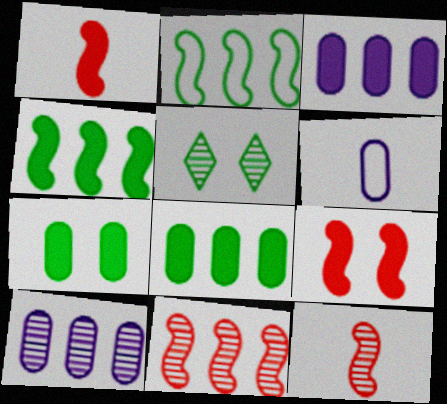[[5, 10, 12]]